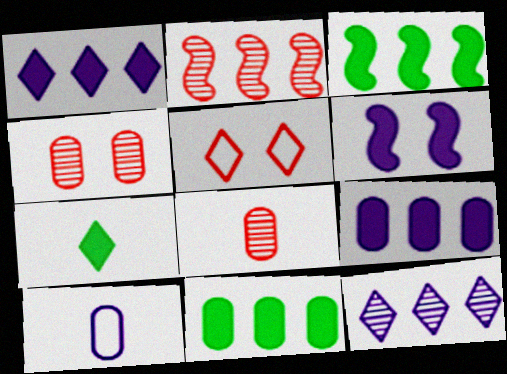[[4, 10, 11], 
[5, 7, 12], 
[6, 10, 12]]